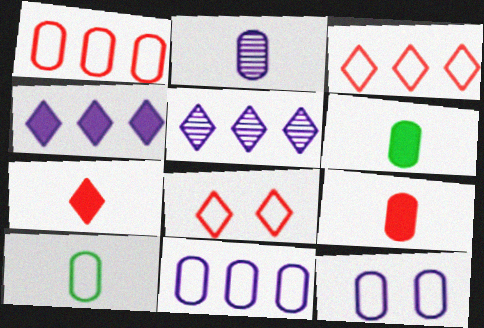[[1, 10, 12], 
[2, 9, 10]]